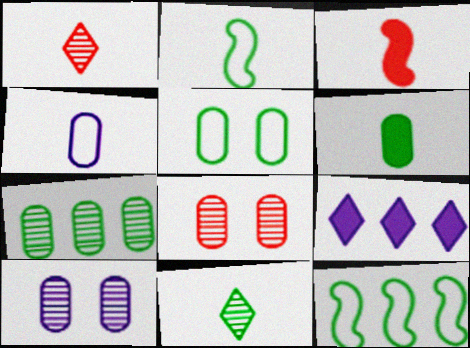[[2, 6, 11], 
[2, 8, 9], 
[3, 4, 11], 
[5, 6, 7]]